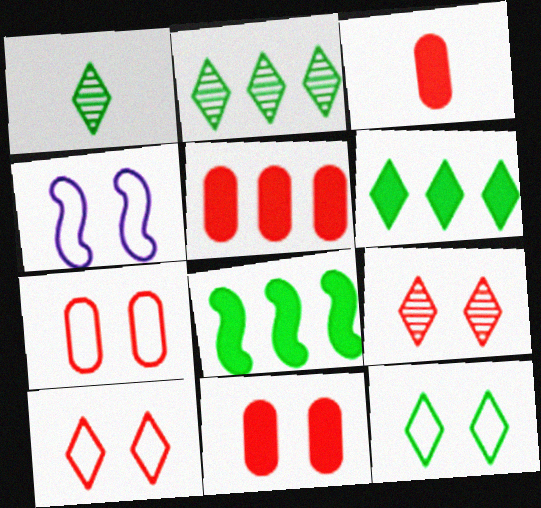[[1, 4, 5], 
[1, 6, 12], 
[2, 3, 4], 
[3, 5, 11], 
[4, 7, 12]]